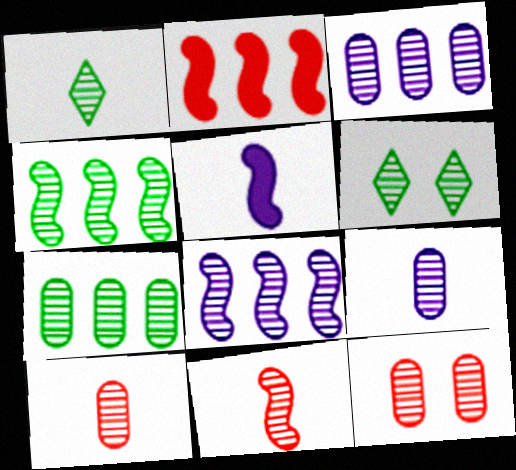[[1, 8, 12], 
[1, 9, 11], 
[3, 6, 11], 
[6, 8, 10], 
[7, 9, 12]]